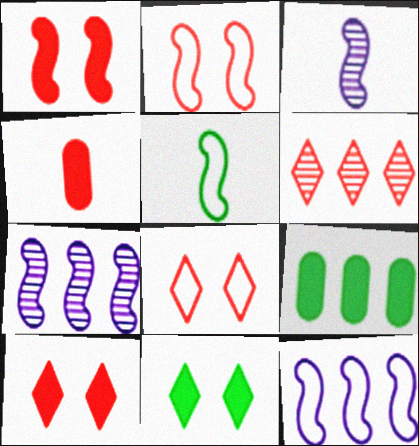[[1, 5, 7], 
[2, 4, 6], 
[2, 5, 12], 
[3, 8, 9], 
[6, 9, 12]]